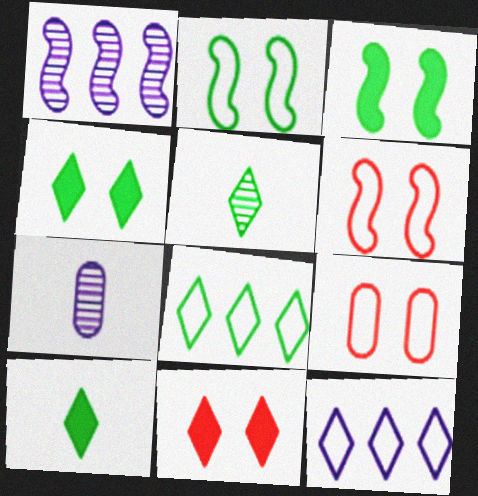[[1, 9, 10], 
[4, 5, 8], 
[5, 11, 12]]